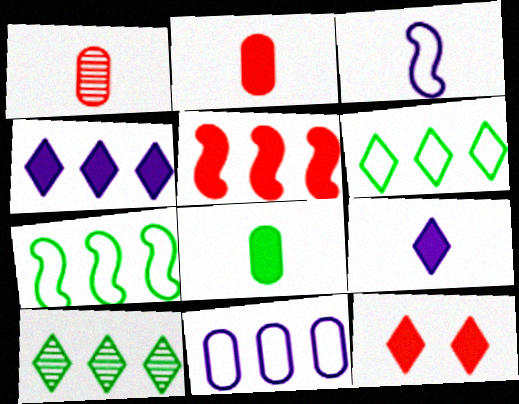[[2, 5, 12], 
[5, 10, 11]]